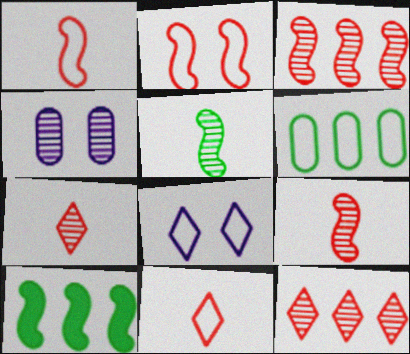[[1, 6, 8], 
[4, 5, 12], 
[4, 10, 11]]